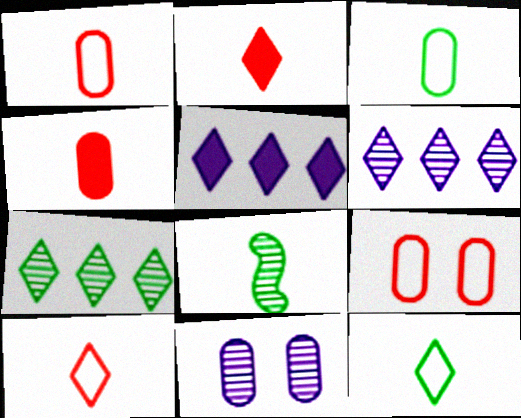[[5, 8, 9]]